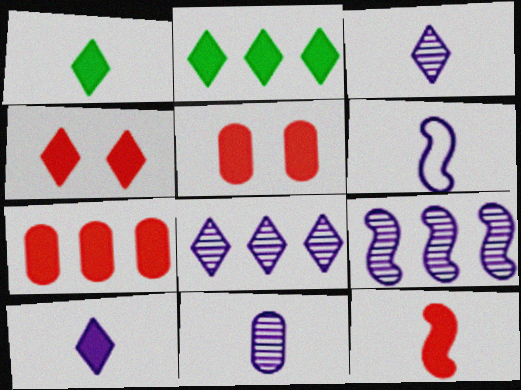[[2, 4, 10], 
[4, 7, 12], 
[6, 10, 11]]